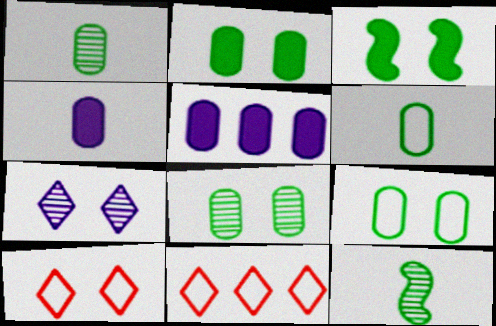[[2, 8, 9], 
[5, 10, 12]]